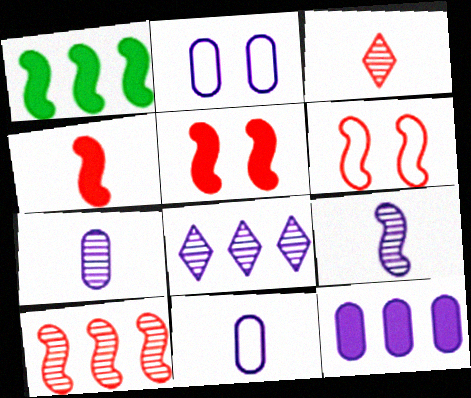[[1, 2, 3], 
[1, 6, 9], 
[2, 7, 12], 
[4, 6, 10]]